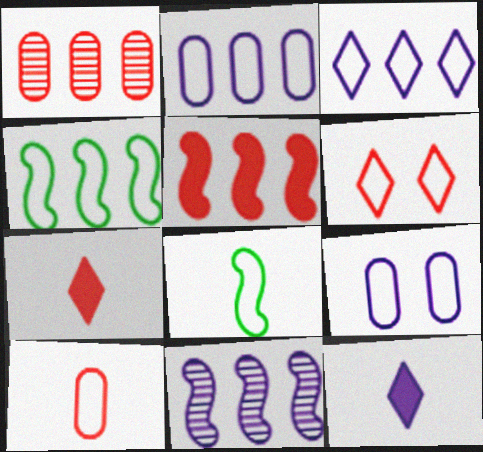[[2, 6, 8], 
[4, 5, 11], 
[9, 11, 12]]